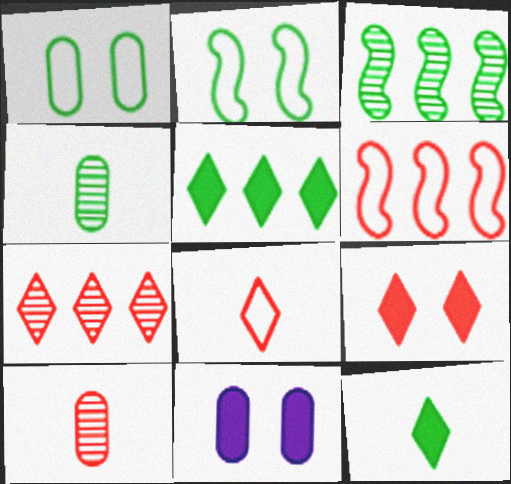[[1, 3, 12], 
[2, 4, 5], 
[3, 8, 11], 
[6, 9, 10], 
[7, 8, 9]]